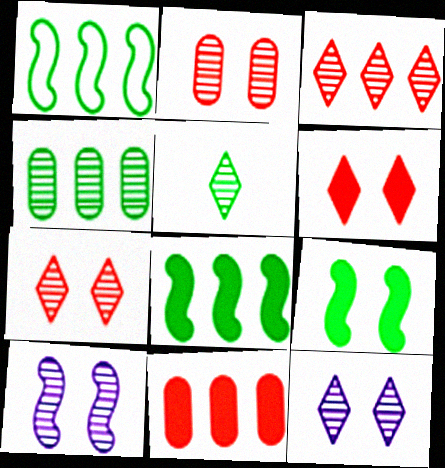[[3, 5, 12]]